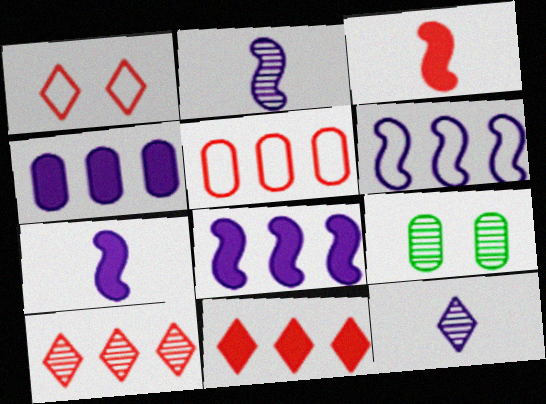[[2, 9, 10]]